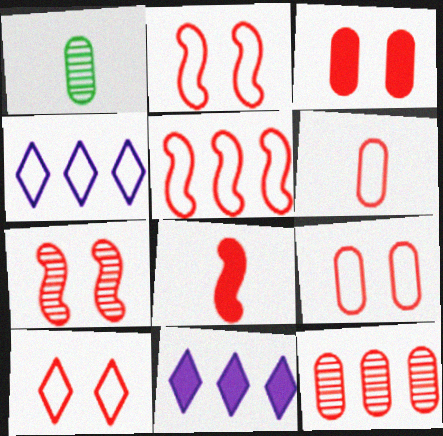[[1, 2, 11], 
[2, 9, 10], 
[3, 6, 12], 
[3, 7, 10], 
[5, 6, 10], 
[5, 7, 8], 
[8, 10, 12]]